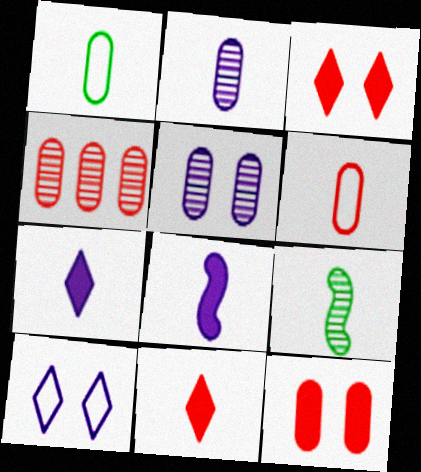[[4, 6, 12], 
[6, 7, 9]]